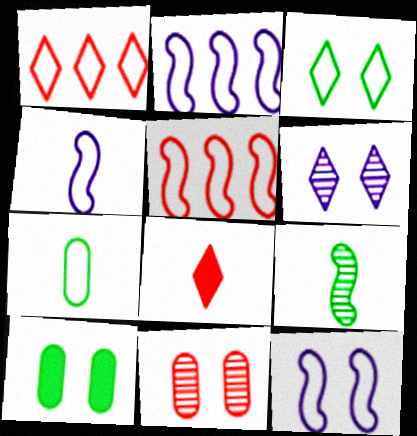[[1, 7, 12], 
[2, 4, 12], 
[5, 8, 11]]